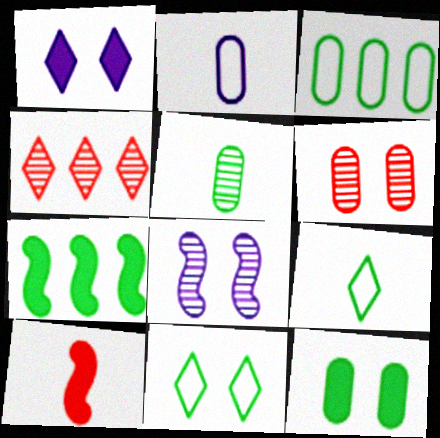[[1, 4, 9], 
[3, 5, 12], 
[4, 5, 8], 
[5, 7, 11]]